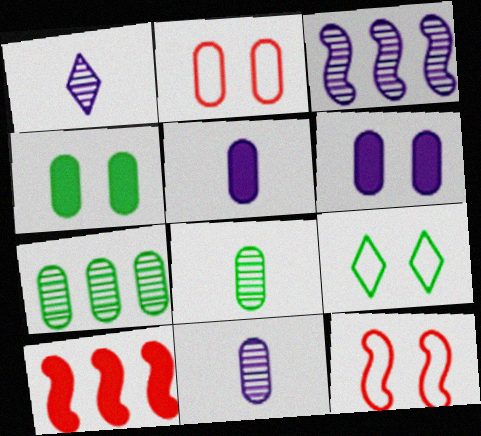[[2, 5, 7], 
[9, 10, 11]]